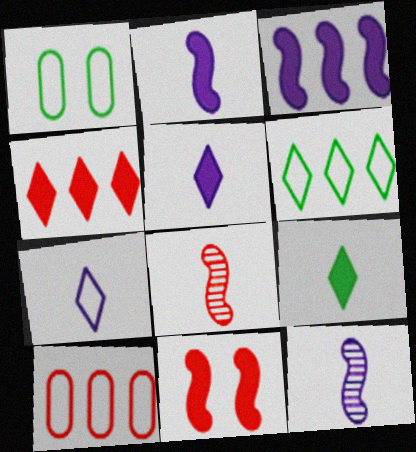[[1, 4, 12]]